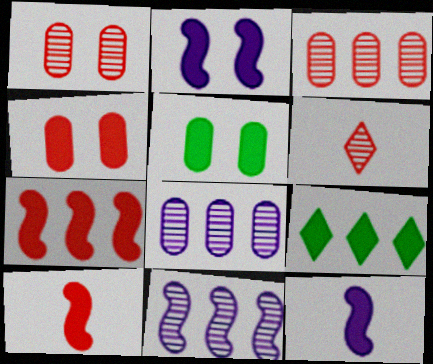[[4, 9, 12]]